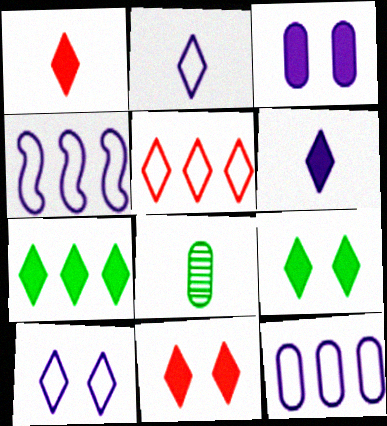[[4, 8, 11], 
[6, 7, 11]]